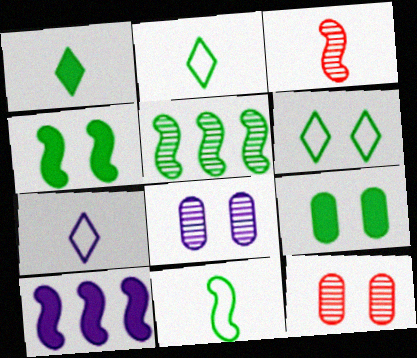[[2, 5, 9], 
[2, 10, 12], 
[4, 5, 11], 
[7, 8, 10]]